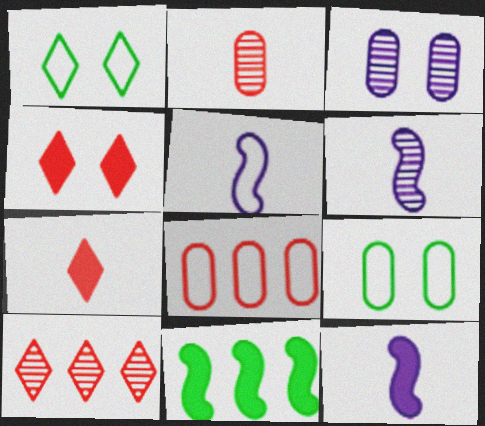[[1, 5, 8], 
[5, 6, 12], 
[9, 10, 12]]